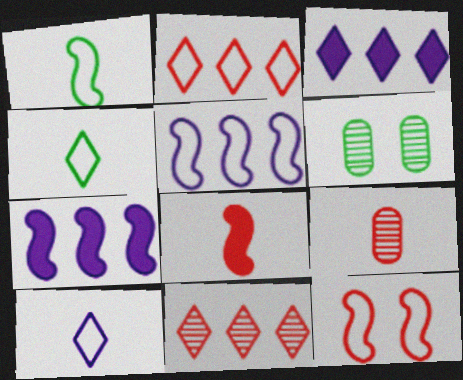[[1, 5, 12]]